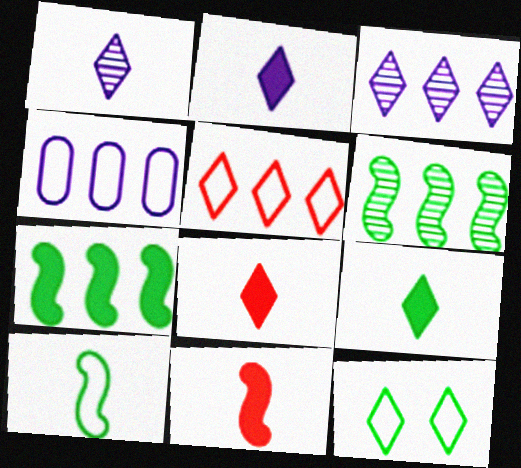[[2, 8, 9], 
[3, 8, 12]]